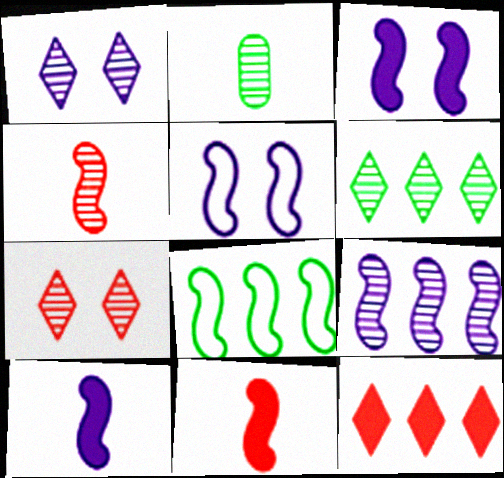[[2, 5, 12], 
[2, 7, 9], 
[3, 4, 8], 
[5, 9, 10]]